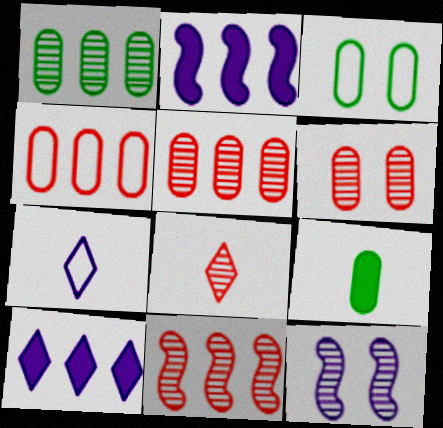[[1, 3, 9], 
[1, 8, 12], 
[2, 3, 8], 
[6, 8, 11]]